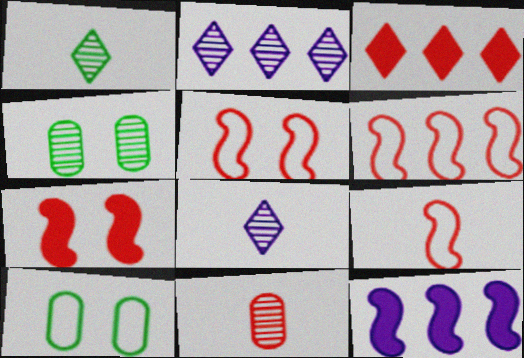[[3, 5, 11], 
[5, 6, 9]]